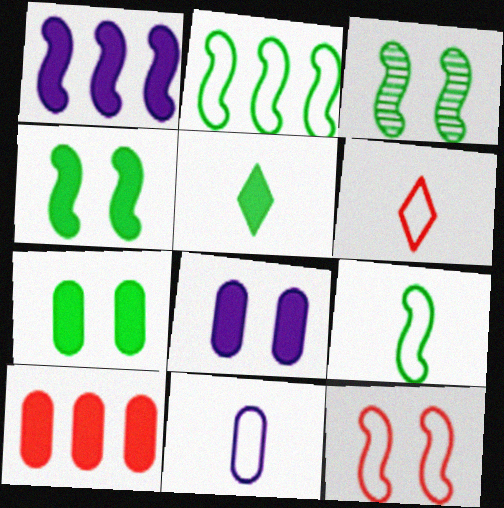[[6, 9, 11]]